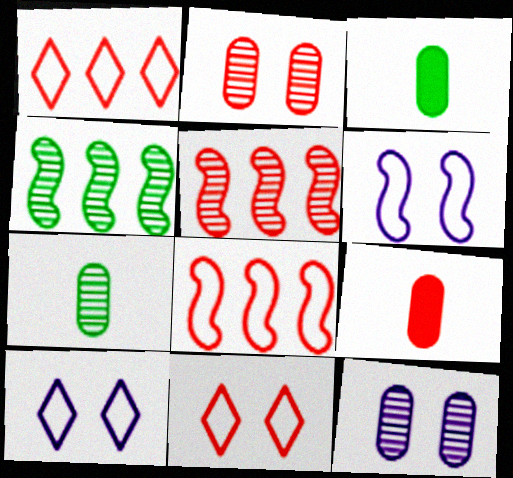[[3, 5, 10], 
[4, 9, 10], 
[5, 9, 11]]